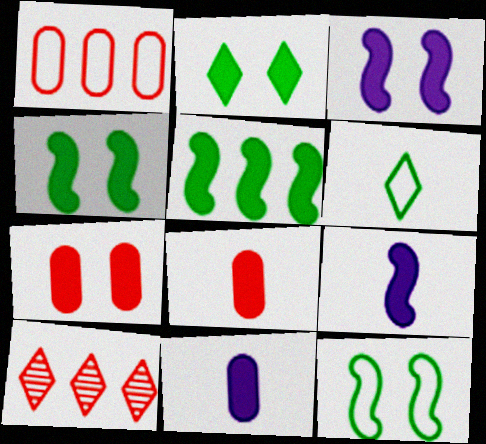[[2, 3, 7], 
[10, 11, 12]]